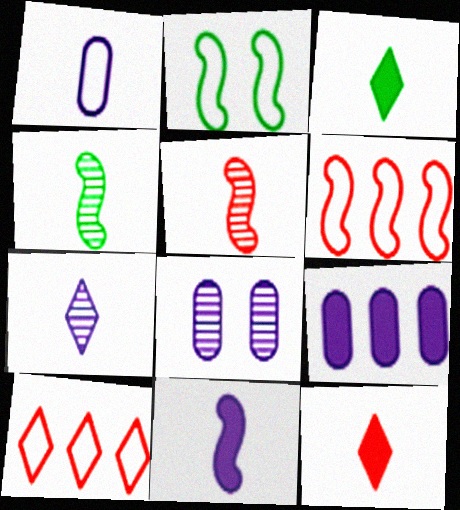[[1, 2, 10], 
[1, 3, 5], 
[1, 4, 12], 
[1, 7, 11], 
[1, 8, 9], 
[3, 6, 8]]